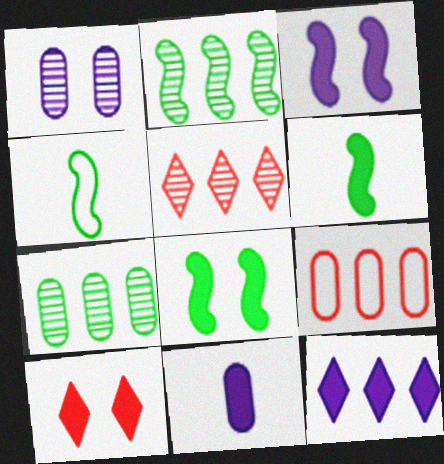[[2, 4, 8], 
[2, 9, 12], 
[3, 11, 12]]